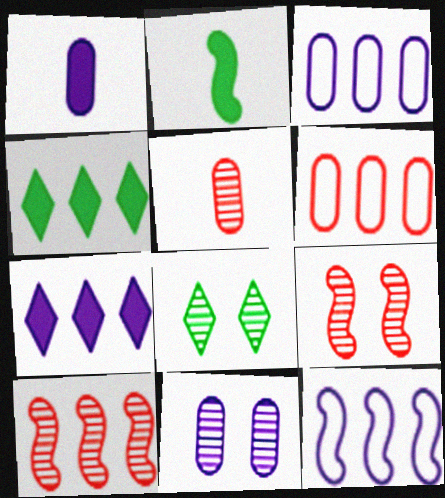[[1, 3, 11], 
[2, 9, 12], 
[3, 4, 10], 
[8, 9, 11]]